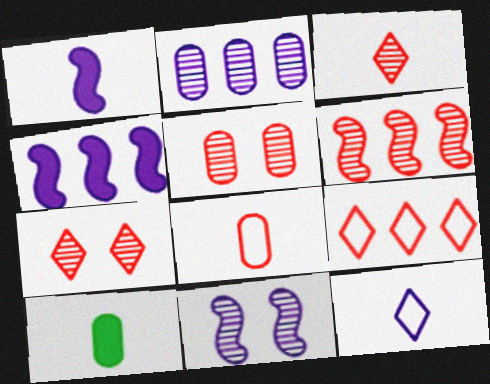[[3, 5, 6], 
[9, 10, 11]]